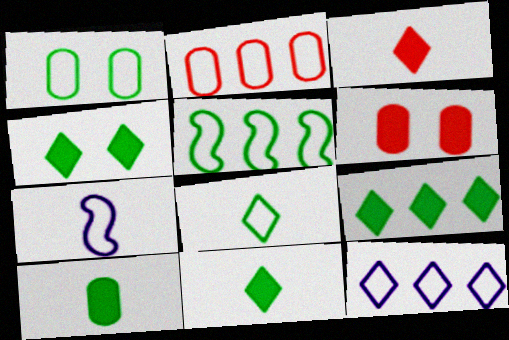[[1, 5, 8], 
[2, 5, 12], 
[4, 9, 11]]